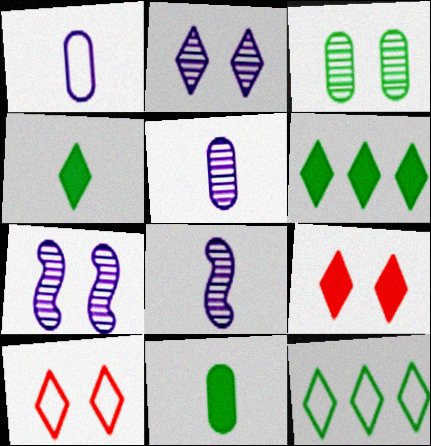[]